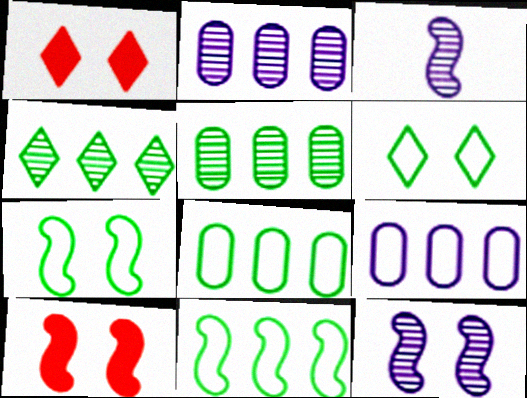[[1, 3, 8], 
[3, 10, 11], 
[7, 10, 12]]